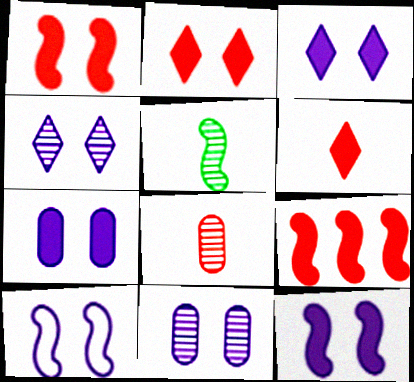[[3, 7, 12], 
[3, 10, 11], 
[4, 7, 10], 
[5, 9, 10]]